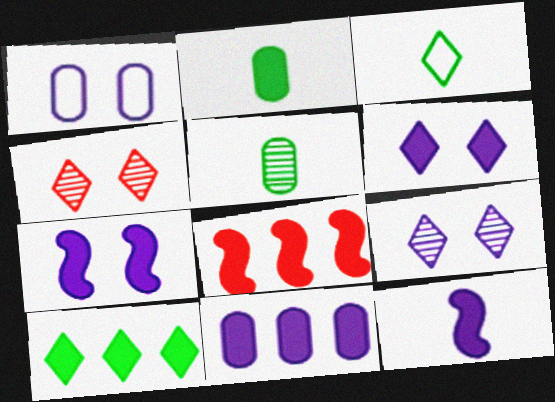[[1, 7, 9], 
[2, 6, 8], 
[6, 11, 12], 
[8, 10, 11]]